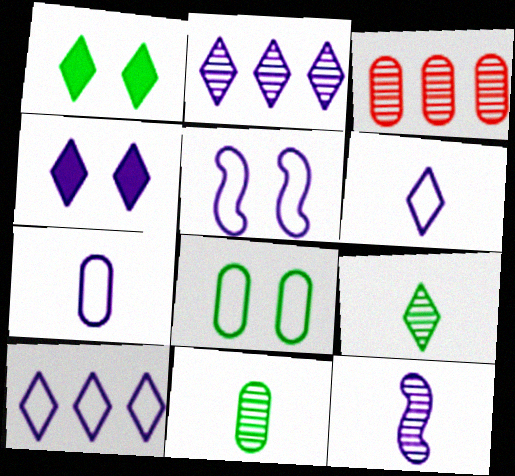[[2, 4, 6], 
[5, 7, 10]]